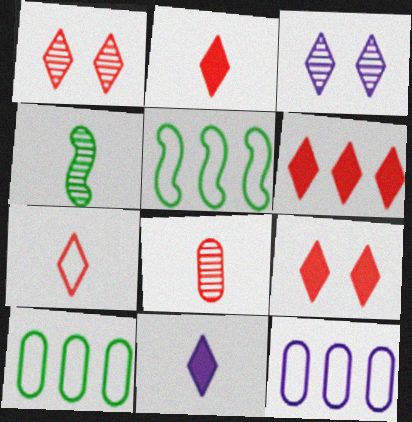[[1, 6, 7], 
[2, 6, 9], 
[4, 9, 12]]